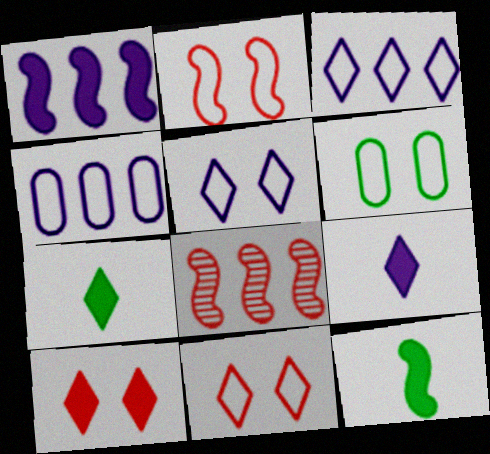[[2, 5, 6], 
[6, 8, 9]]